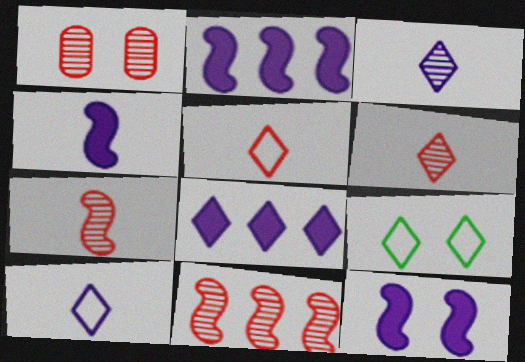[[1, 6, 11], 
[1, 9, 12], 
[2, 4, 12], 
[6, 8, 9]]